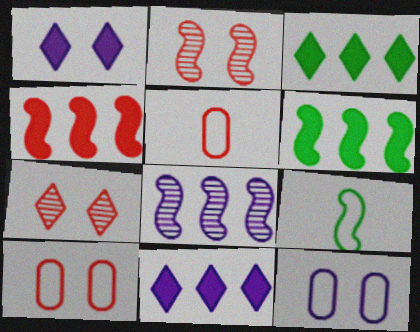[[4, 5, 7]]